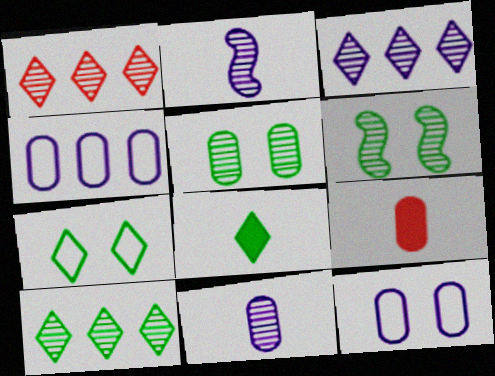[[1, 2, 5], 
[1, 3, 10], 
[1, 6, 11], 
[4, 5, 9], 
[7, 8, 10]]